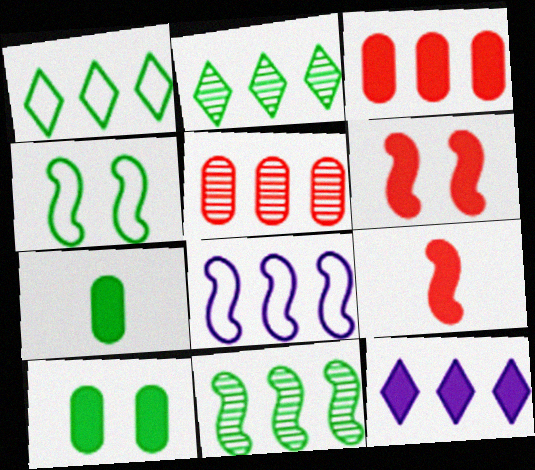[[2, 3, 8], 
[2, 4, 7], 
[6, 7, 12], 
[9, 10, 12]]